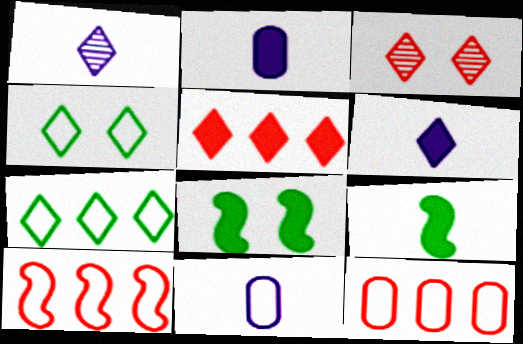[[1, 4, 5], 
[1, 8, 12], 
[2, 5, 8], 
[3, 6, 7], 
[4, 10, 11]]